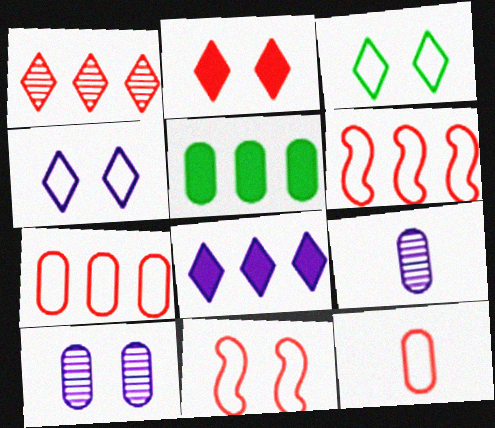[[5, 10, 12]]